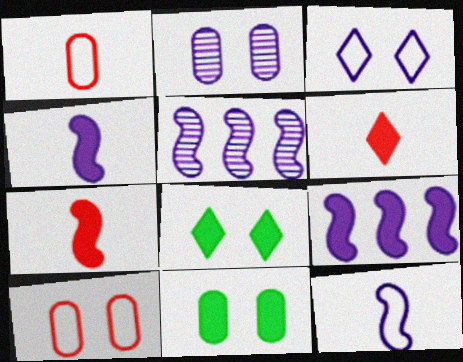[[1, 5, 8], 
[2, 10, 11], 
[6, 9, 11]]